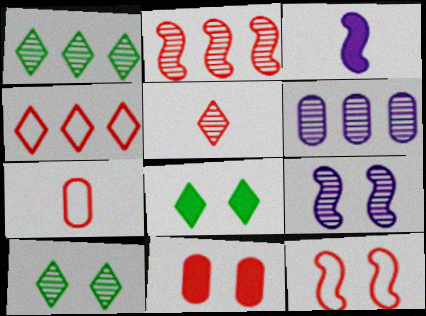[[1, 2, 6], 
[4, 7, 12]]